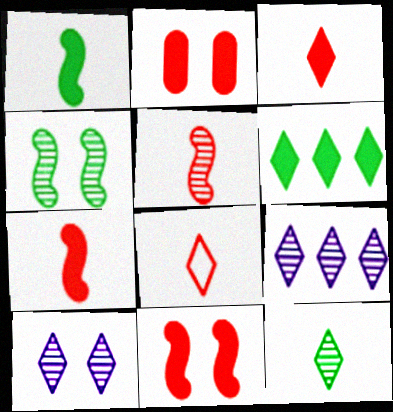[[6, 8, 10]]